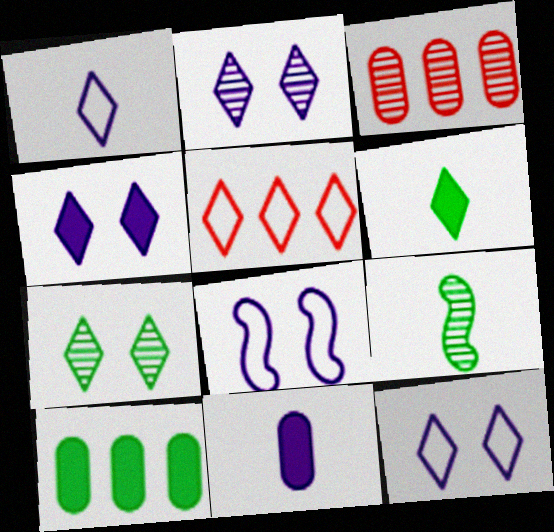[[2, 3, 9], 
[2, 4, 12], 
[2, 5, 6], 
[3, 6, 8]]